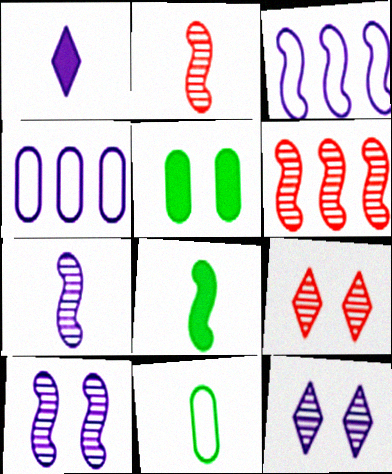[[1, 2, 11], 
[1, 4, 10], 
[4, 8, 9]]